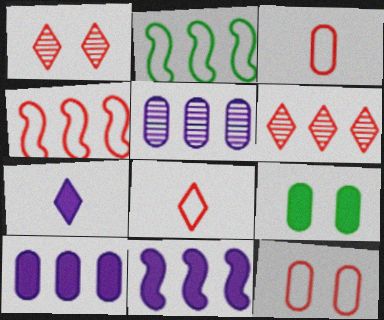[[2, 6, 10], 
[3, 5, 9], 
[4, 8, 12]]